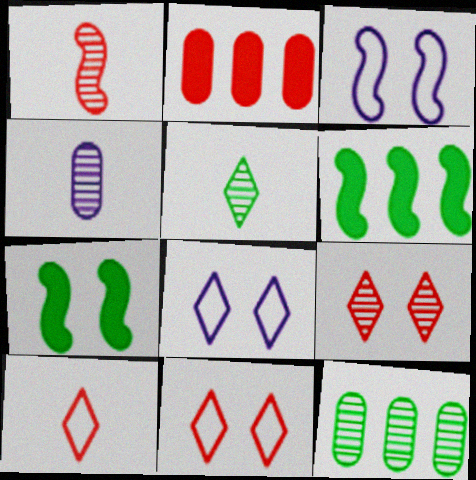[[1, 2, 11], 
[1, 3, 6], 
[1, 4, 5], 
[2, 3, 5], 
[4, 6, 11]]